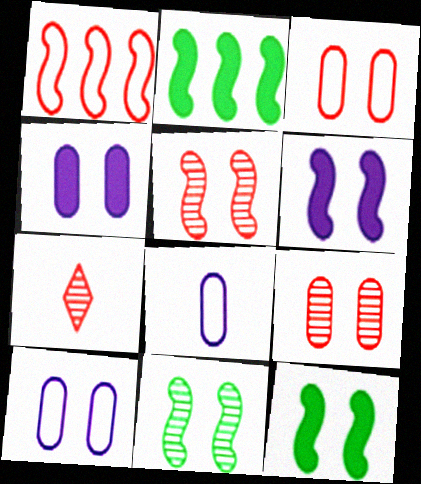[[2, 7, 10]]